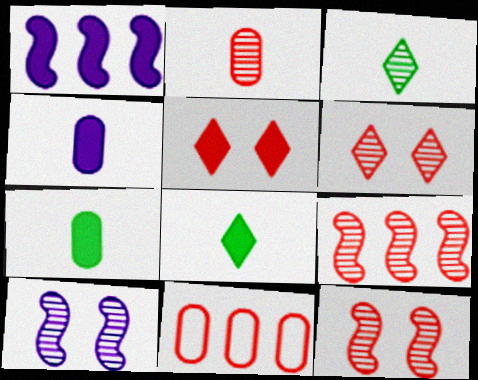[[1, 5, 7], 
[2, 6, 9], 
[8, 10, 11]]